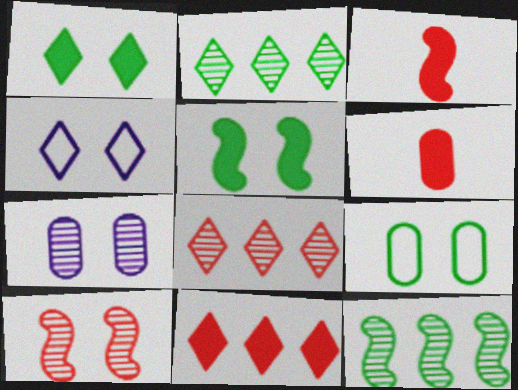[[4, 6, 12]]